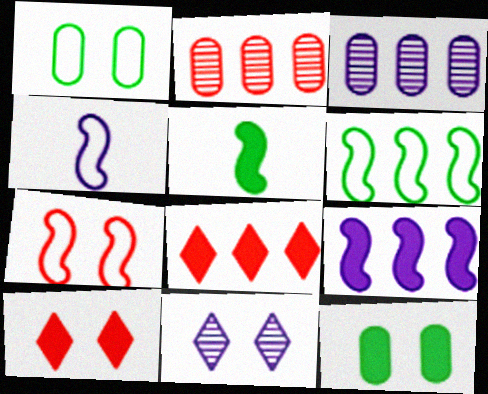[[3, 6, 8], 
[4, 6, 7], 
[7, 11, 12]]